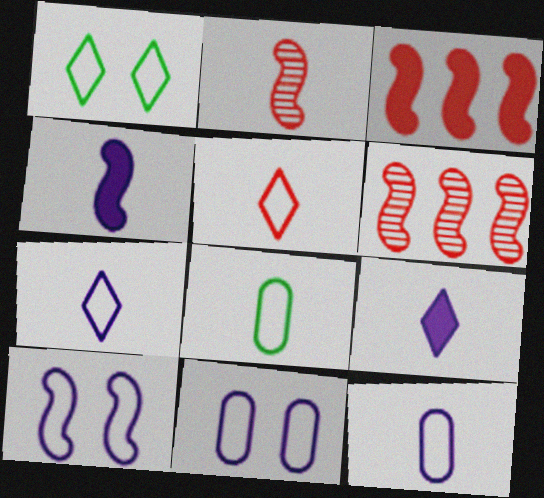[[2, 8, 9]]